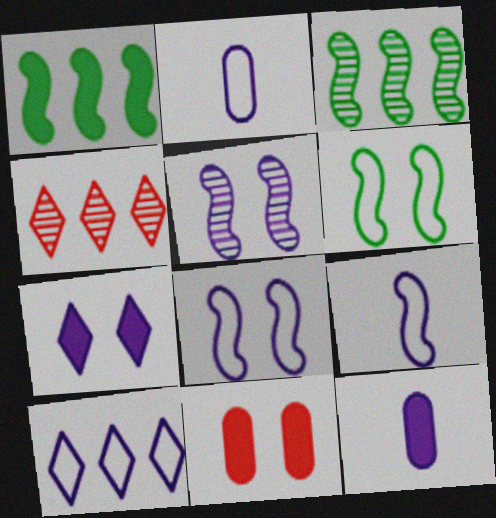[[2, 8, 10], 
[4, 6, 12], 
[5, 10, 12]]